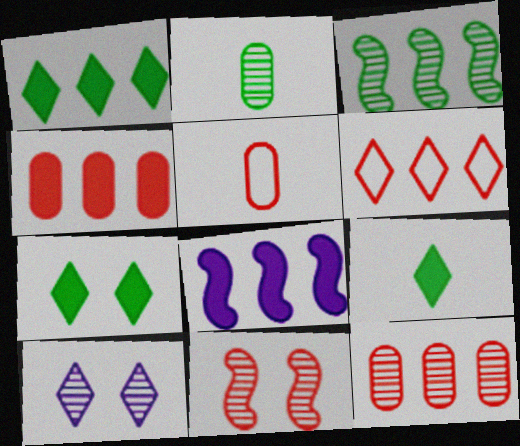[[1, 4, 8], 
[1, 7, 9], 
[6, 9, 10]]